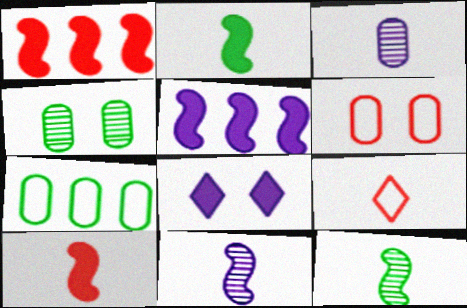[[2, 3, 9], 
[4, 5, 9]]